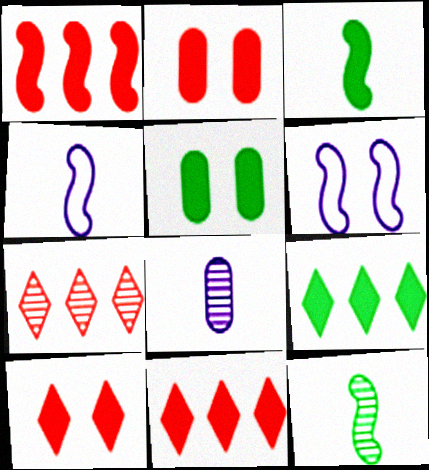[[1, 6, 12], 
[3, 5, 9], 
[4, 5, 7]]